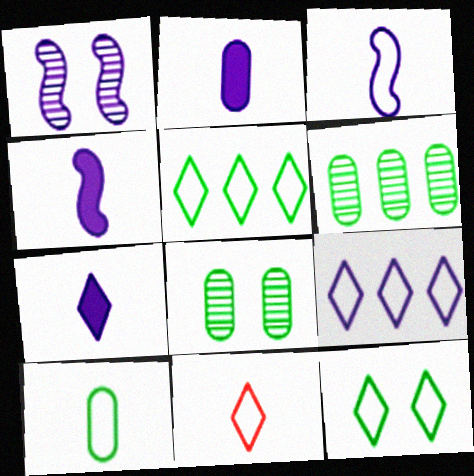[[1, 2, 9], 
[2, 4, 7], 
[3, 10, 11], 
[9, 11, 12]]